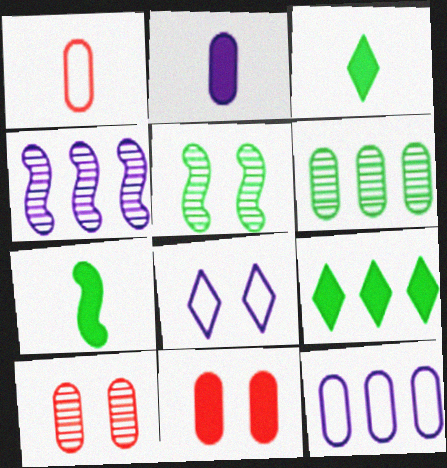[[2, 4, 8], 
[5, 8, 11]]